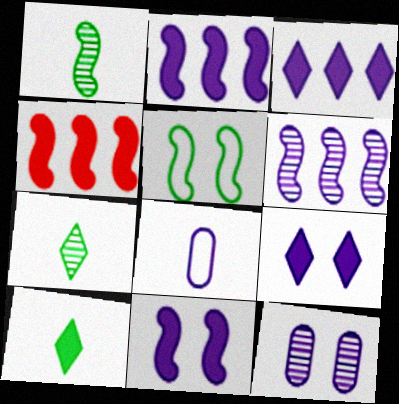[[6, 8, 9]]